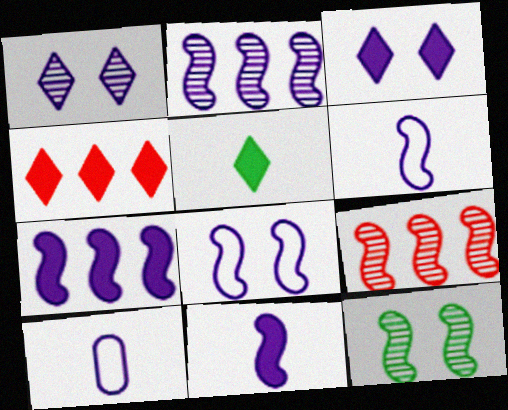[[1, 7, 10], 
[2, 3, 10], 
[2, 8, 11], 
[3, 4, 5], 
[4, 10, 12]]